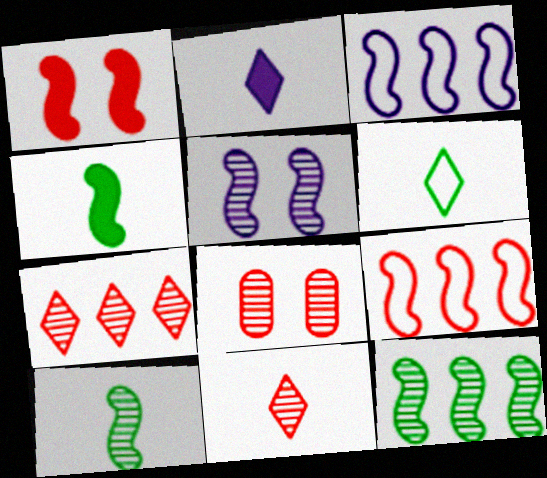[[1, 3, 10], 
[2, 6, 11], 
[4, 5, 9]]